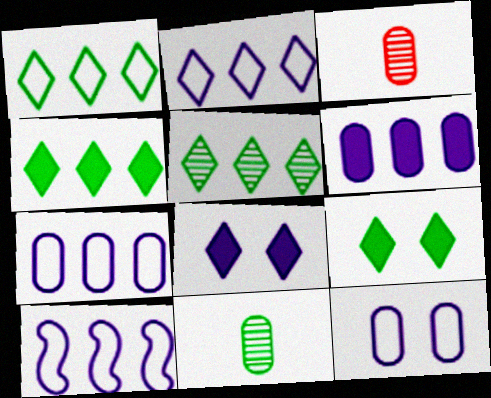[[1, 4, 5], 
[2, 7, 10], 
[3, 9, 10]]